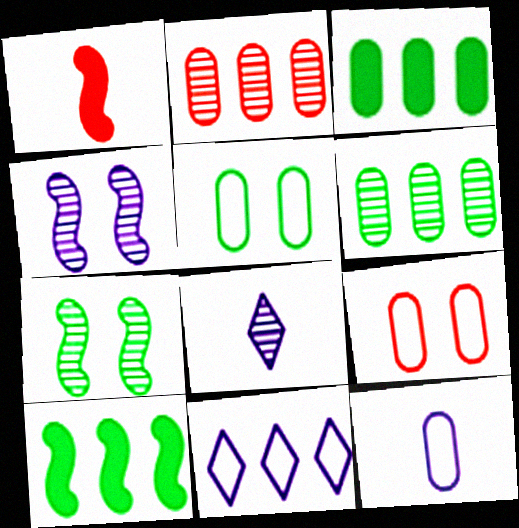[[2, 7, 8], 
[2, 10, 11], 
[8, 9, 10]]